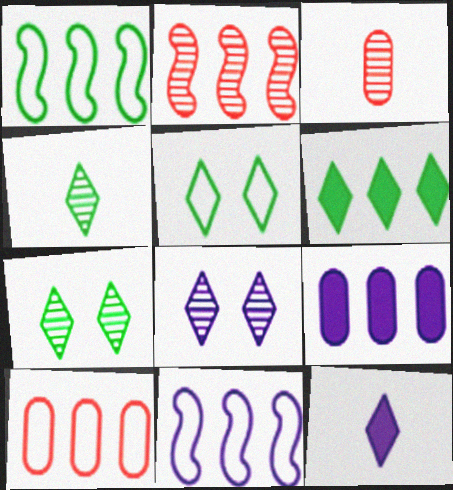[[4, 5, 6]]